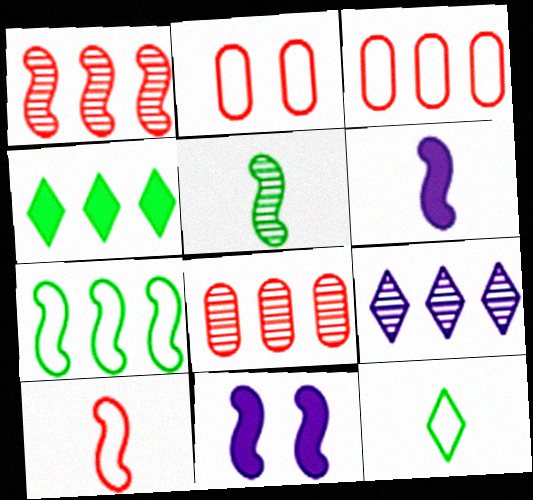[[5, 6, 10], 
[8, 11, 12]]